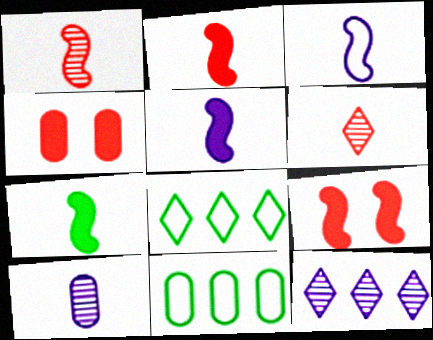[[1, 3, 7], 
[2, 5, 7], 
[4, 10, 11], 
[8, 9, 10]]